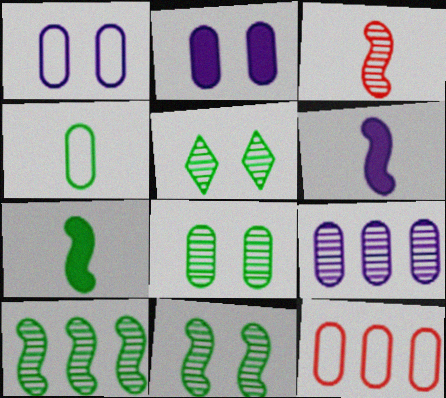[[1, 4, 12], 
[3, 5, 9], 
[5, 6, 12], 
[5, 8, 11]]